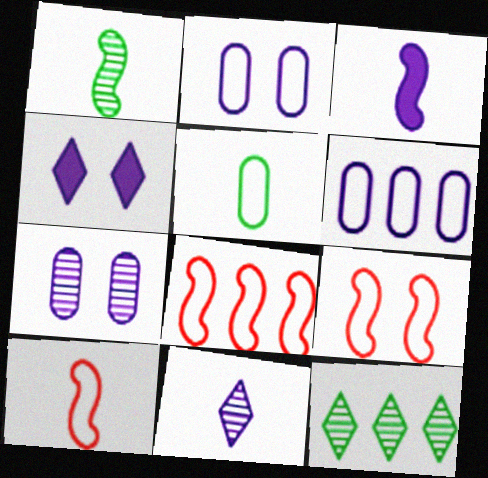[[1, 3, 10], 
[8, 9, 10]]